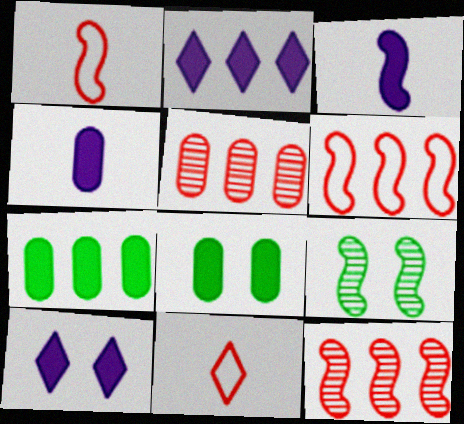[[3, 6, 9]]